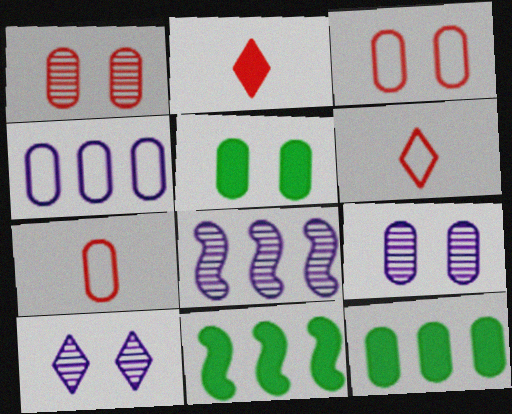[[3, 5, 9], 
[5, 6, 8], 
[6, 9, 11], 
[7, 9, 12], 
[7, 10, 11]]